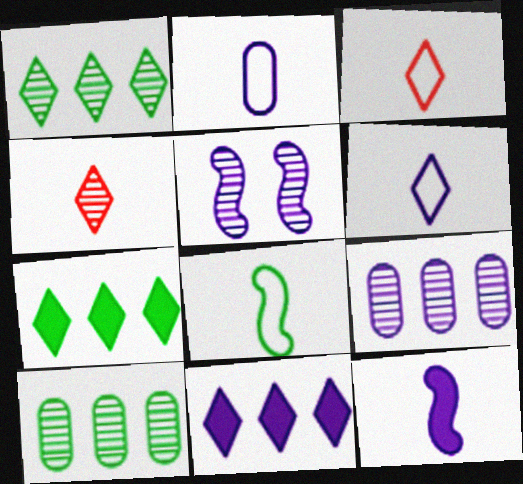[[2, 3, 8], 
[2, 5, 11], 
[4, 5, 10]]